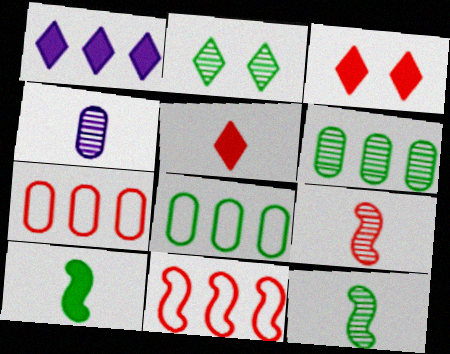[[1, 6, 11], 
[2, 6, 12], 
[2, 8, 10], 
[3, 7, 9]]